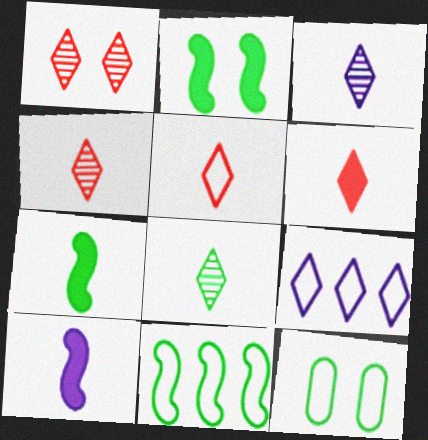[[3, 4, 8], 
[4, 5, 6]]